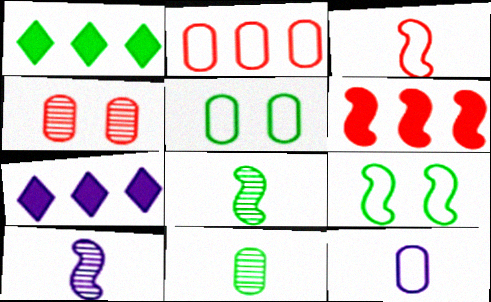[[1, 5, 8], 
[1, 9, 11], 
[2, 5, 12], 
[6, 9, 10]]